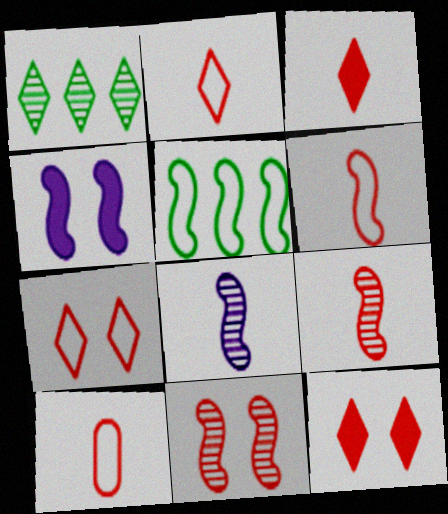[[1, 4, 10], 
[2, 6, 10], 
[3, 9, 10], 
[4, 5, 9]]